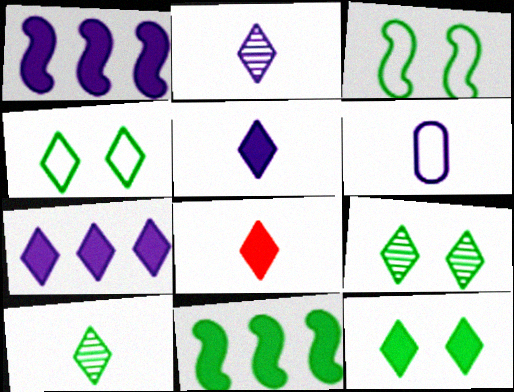[[4, 9, 12], 
[7, 8, 12]]